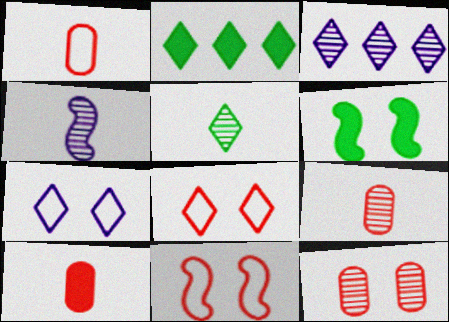[[1, 3, 6], 
[1, 9, 10], 
[4, 5, 9], 
[6, 7, 12]]